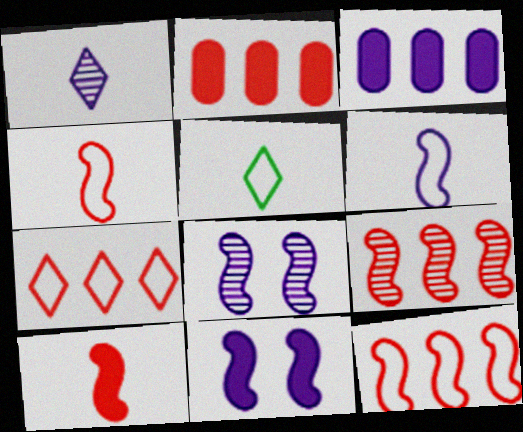[[2, 5, 8], 
[2, 7, 9]]